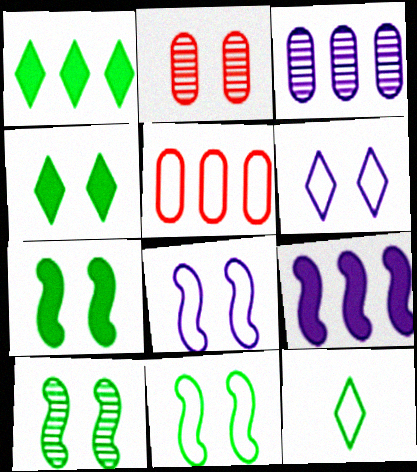[[2, 4, 8], 
[2, 6, 7], 
[2, 9, 12], 
[5, 8, 12], 
[7, 10, 11]]